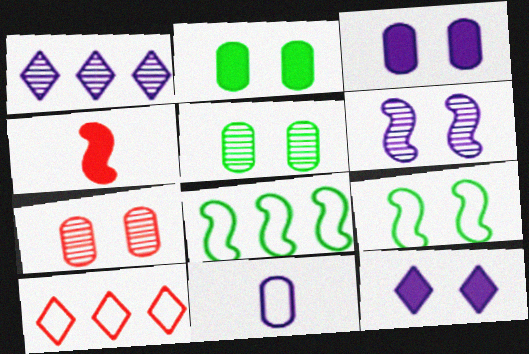[[4, 6, 8], 
[4, 7, 10], 
[7, 9, 12], 
[9, 10, 11]]